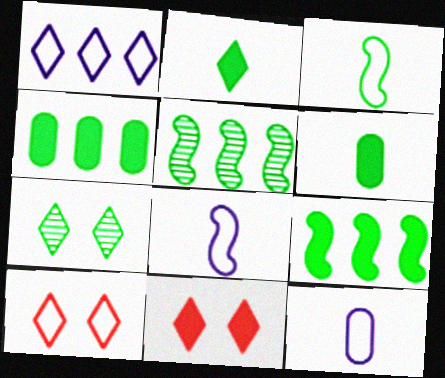[[3, 4, 7], 
[5, 11, 12]]